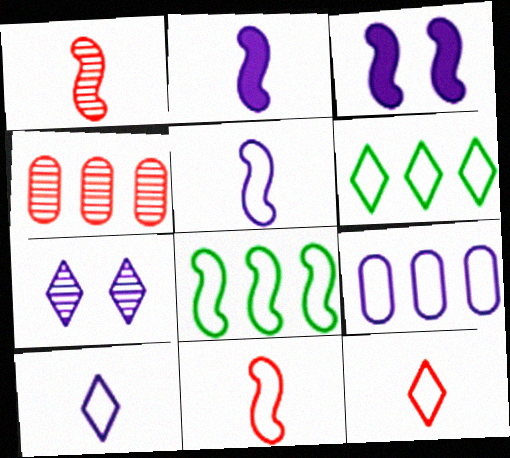[[1, 3, 8], 
[2, 7, 9]]